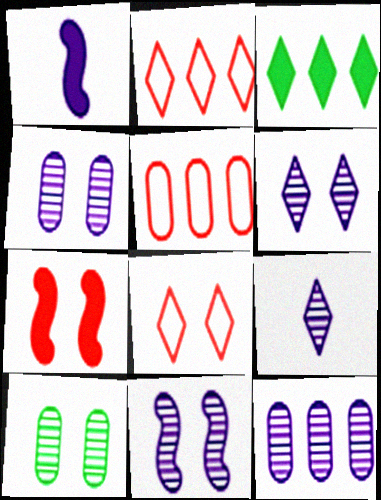[[1, 2, 10], 
[3, 8, 9], 
[4, 6, 11], 
[9, 11, 12]]